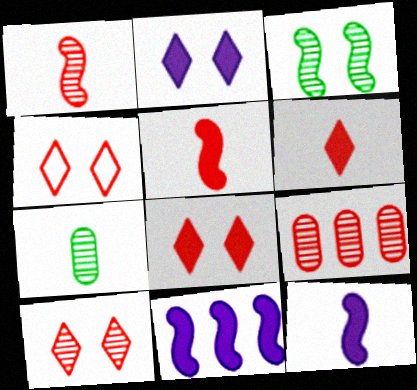[[1, 9, 10], 
[4, 5, 9], 
[4, 7, 11], 
[4, 8, 10]]